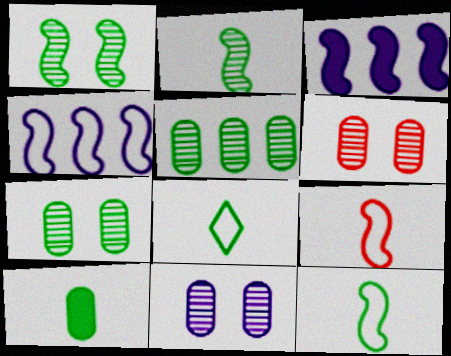[[1, 3, 9], 
[2, 8, 10], 
[3, 6, 8], 
[6, 7, 11]]